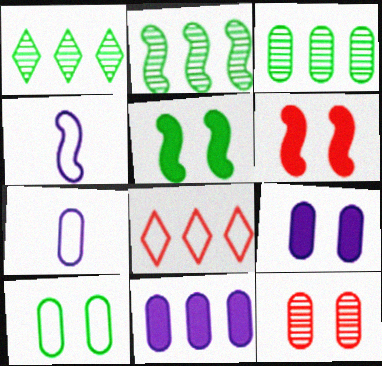[[1, 2, 3], 
[1, 6, 7], 
[2, 4, 6], 
[2, 8, 11], 
[4, 8, 10], 
[9, 10, 12]]